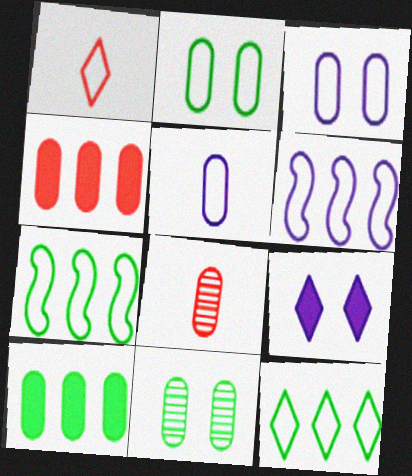[[1, 2, 6], 
[1, 3, 7], 
[3, 8, 10], 
[4, 5, 11], 
[7, 8, 9]]